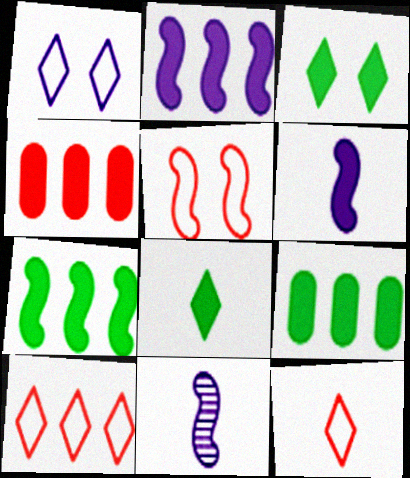[[3, 4, 6], 
[5, 7, 11]]